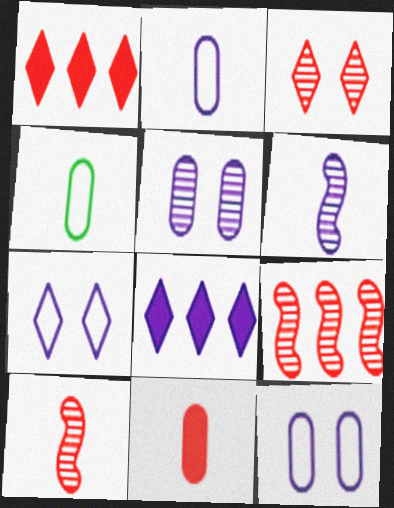[[6, 8, 12]]